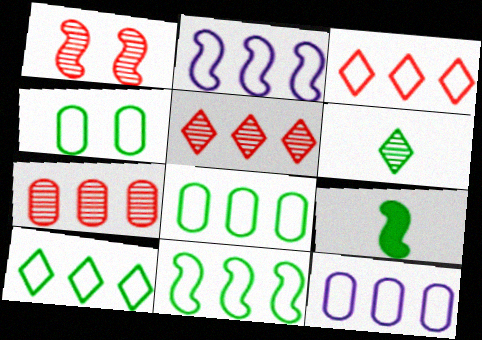[[1, 2, 9], 
[2, 3, 8], 
[3, 11, 12], 
[8, 10, 11]]